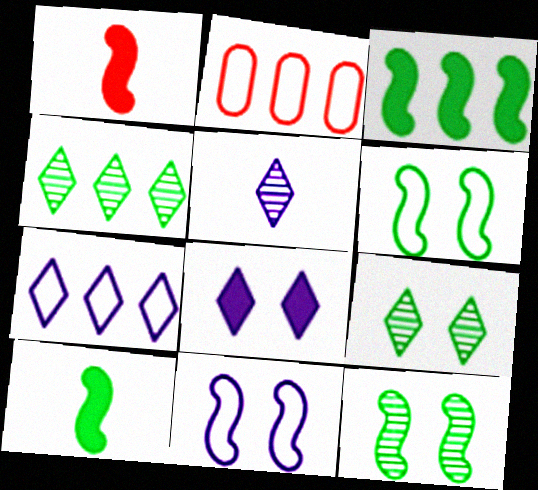[[5, 7, 8]]